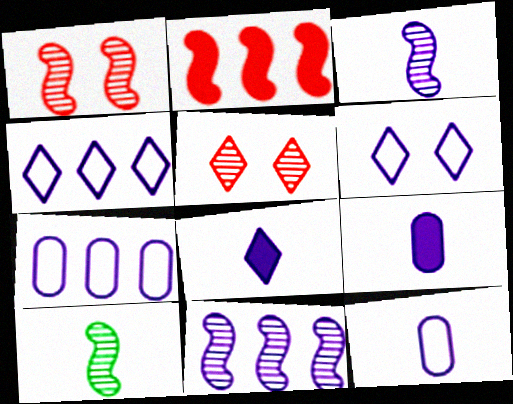[[1, 10, 11], 
[3, 8, 12], 
[6, 9, 11]]